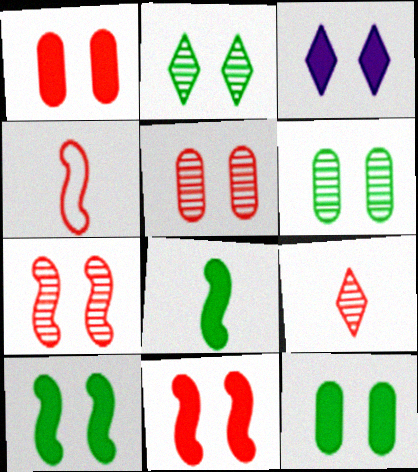[[1, 3, 10], 
[3, 11, 12]]